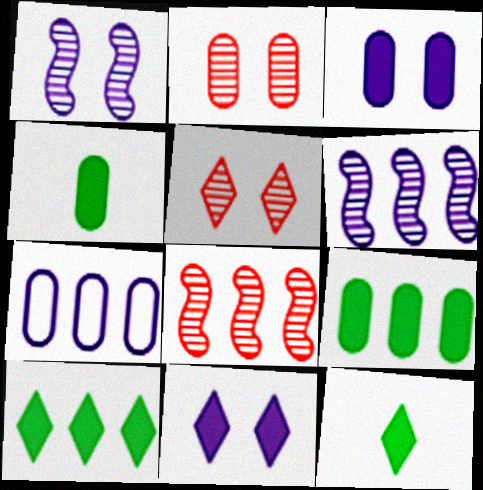[[2, 4, 7], 
[7, 8, 10]]